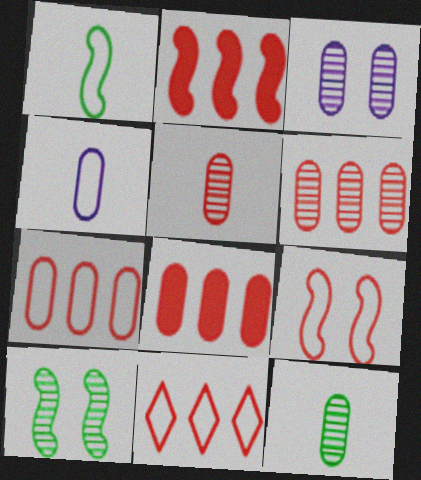[[2, 6, 11], 
[3, 6, 12], 
[6, 7, 8]]